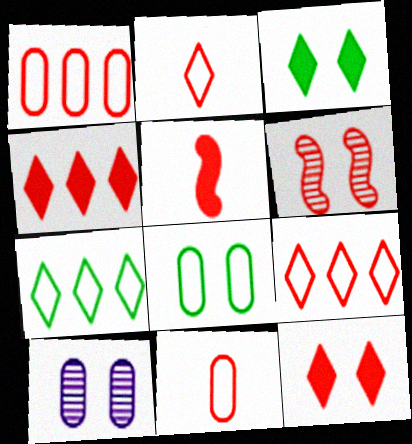[[4, 6, 11], 
[5, 7, 10]]